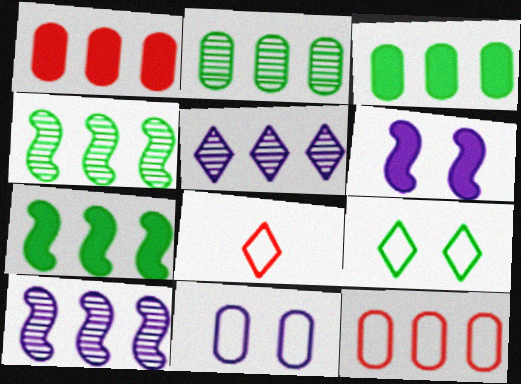[[2, 6, 8], 
[5, 7, 12]]